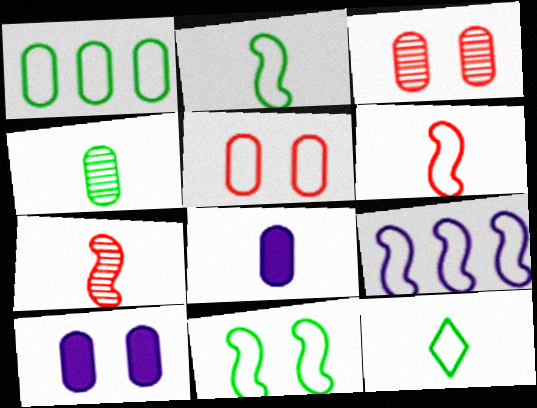[[1, 3, 8], 
[1, 11, 12], 
[5, 9, 12], 
[6, 9, 11], 
[7, 8, 12]]